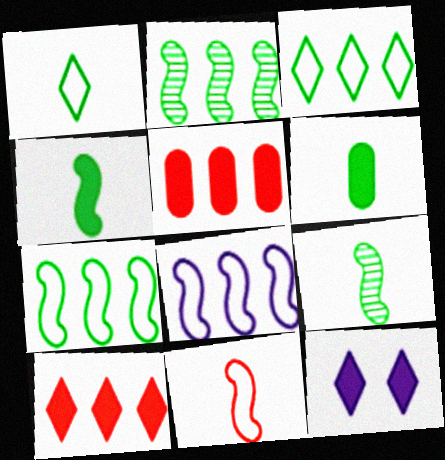[[1, 6, 9], 
[4, 5, 12]]